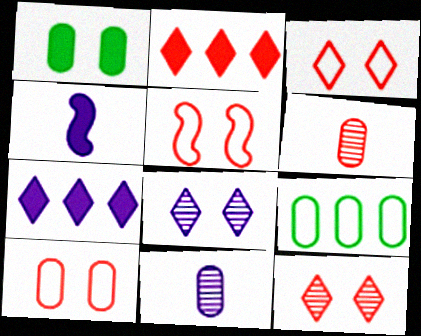[[1, 2, 4], 
[1, 5, 8], 
[2, 5, 6], 
[3, 5, 10], 
[4, 9, 12]]